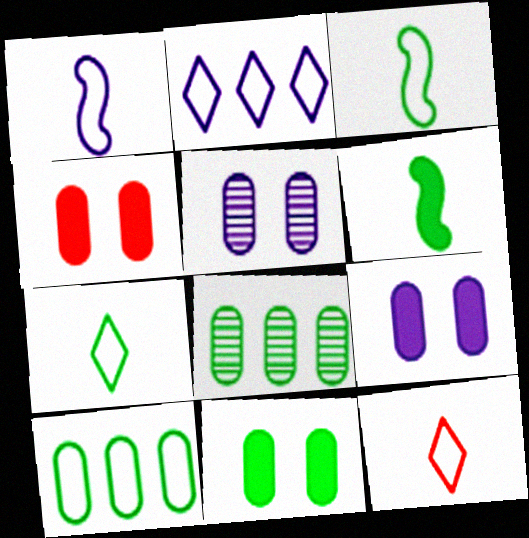[[4, 9, 11]]